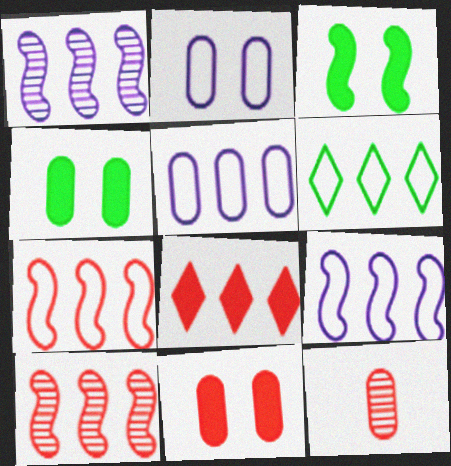[[4, 5, 12], 
[5, 6, 7]]